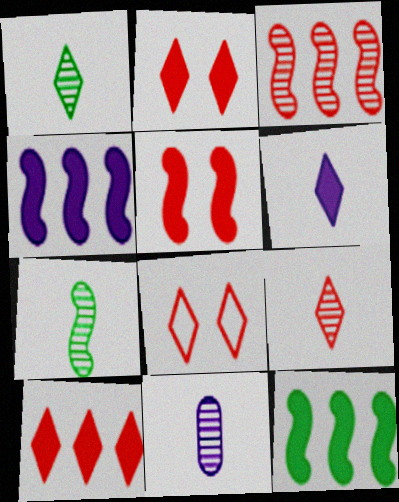[[7, 9, 11], 
[8, 9, 10], 
[8, 11, 12]]